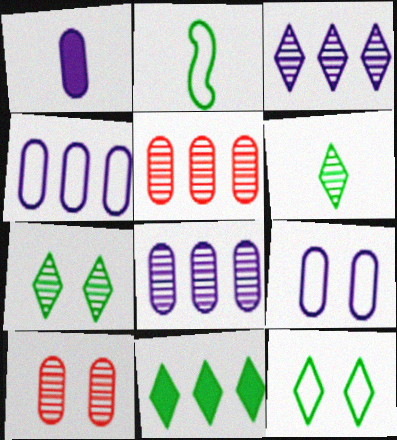[[1, 8, 9], 
[6, 11, 12]]